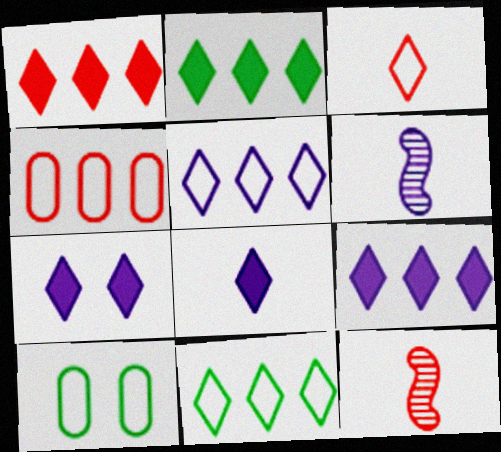[[1, 2, 9], 
[1, 6, 10], 
[7, 8, 9], 
[9, 10, 12]]